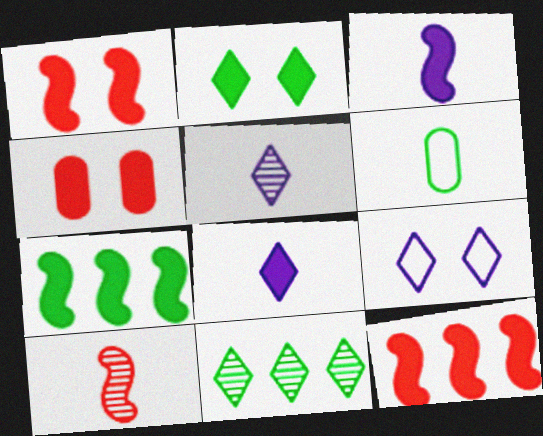[[1, 3, 7], 
[4, 7, 8], 
[6, 8, 10]]